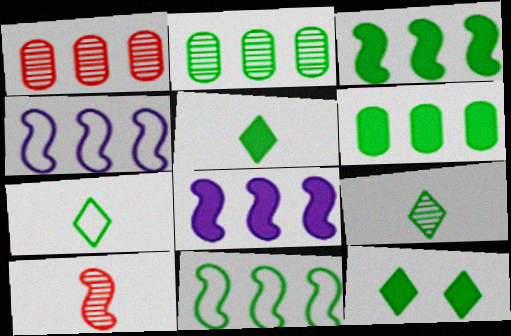[[5, 7, 9]]